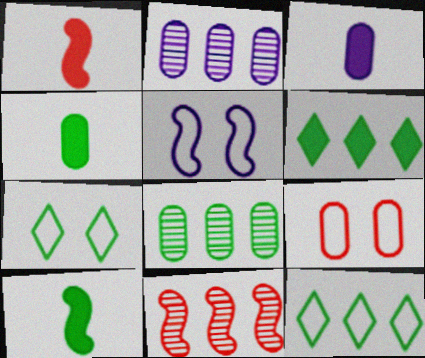[[1, 2, 7], 
[2, 4, 9], 
[3, 7, 11], 
[3, 8, 9], 
[5, 7, 9], 
[5, 10, 11], 
[7, 8, 10]]